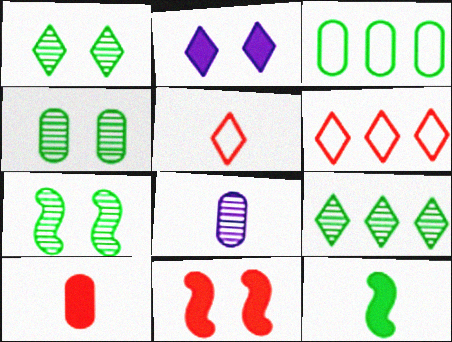[[1, 3, 12], 
[1, 4, 7], 
[2, 5, 9], 
[5, 8, 12]]